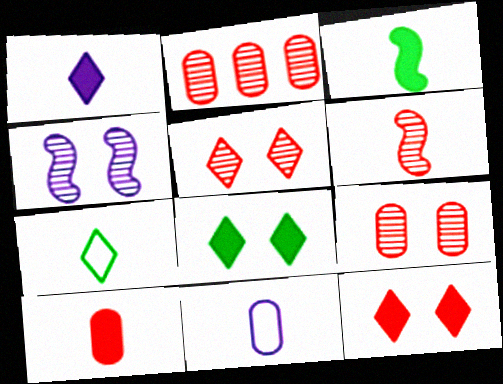[[1, 3, 10], 
[2, 5, 6]]